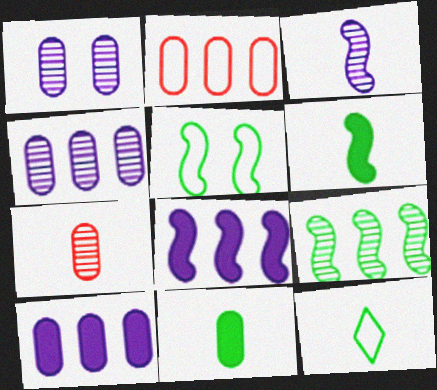[[1, 2, 11], 
[5, 6, 9]]